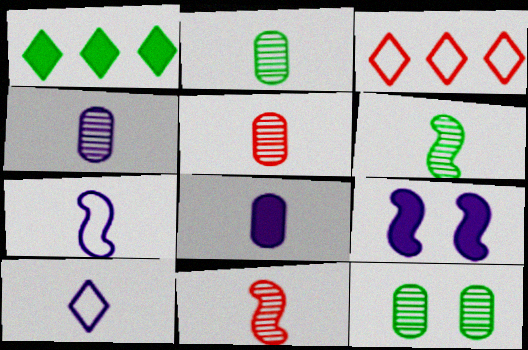[[2, 3, 9], 
[2, 4, 5]]